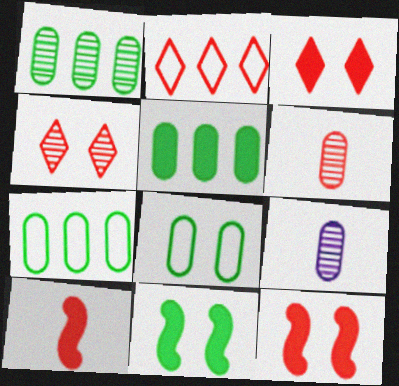[[1, 5, 7], 
[2, 6, 12], 
[2, 9, 11]]